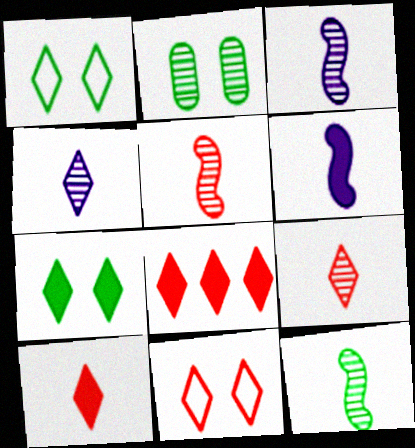[[1, 4, 8], 
[3, 5, 12], 
[8, 9, 11]]